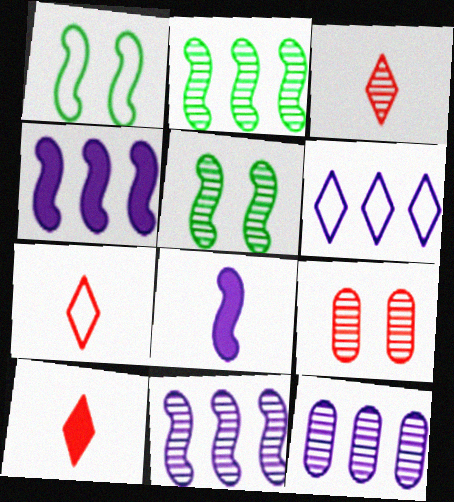[[1, 10, 12], 
[3, 5, 12], 
[3, 7, 10], 
[4, 6, 12]]